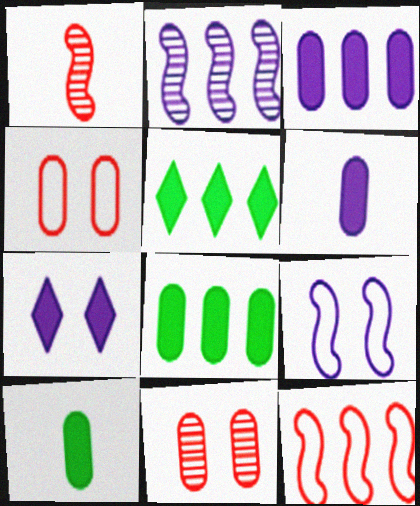[]